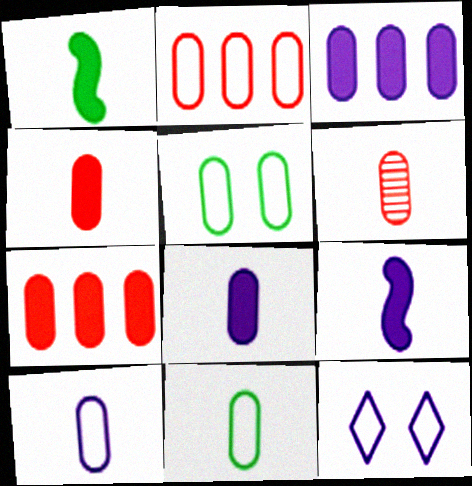[[2, 5, 10], 
[3, 5, 6], 
[6, 8, 11]]